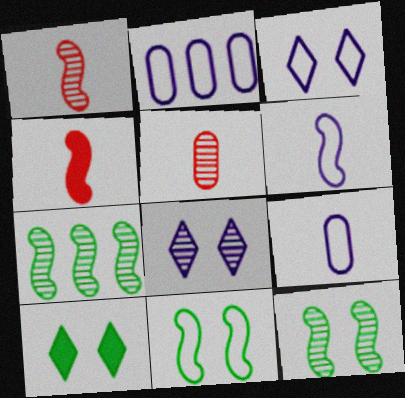[[1, 2, 10], 
[2, 3, 6], 
[5, 7, 8]]